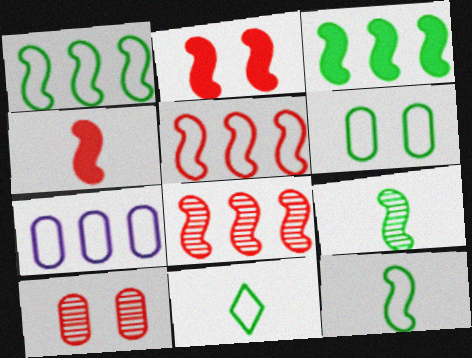[[1, 6, 11]]